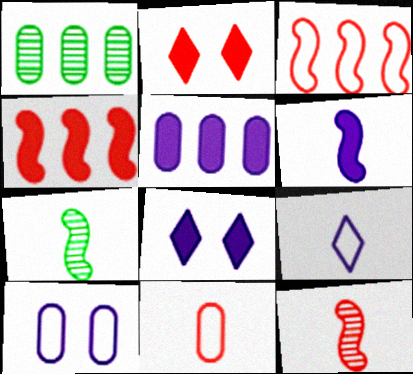[[5, 6, 8]]